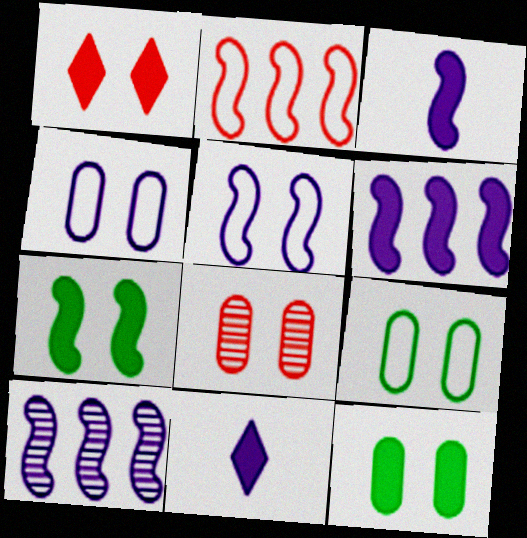[[3, 5, 10], 
[4, 8, 12], 
[4, 10, 11]]